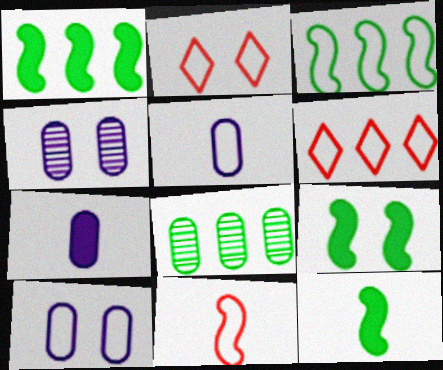[[1, 9, 12], 
[2, 3, 5], 
[2, 4, 9], 
[4, 6, 12]]